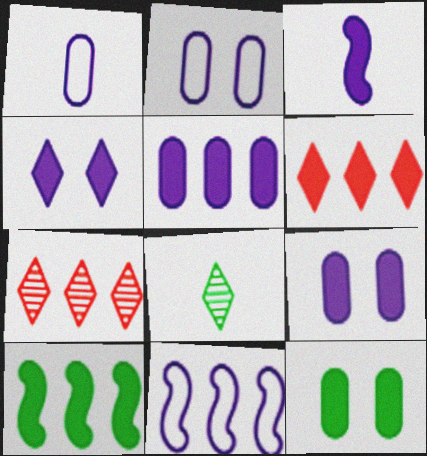[[3, 4, 5], 
[3, 6, 12], 
[5, 6, 10]]